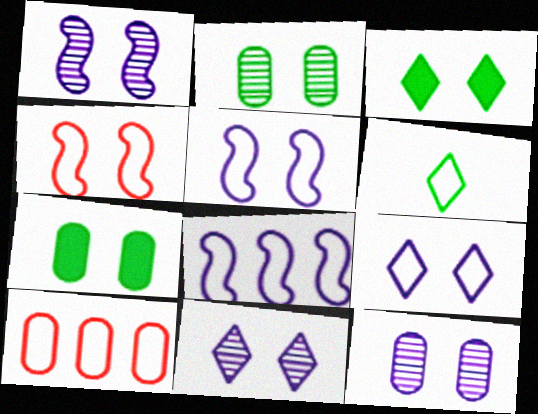[[1, 11, 12], 
[3, 4, 12], 
[4, 7, 11], 
[5, 6, 10]]